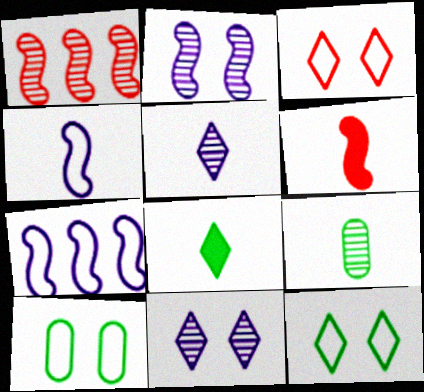[[1, 9, 11]]